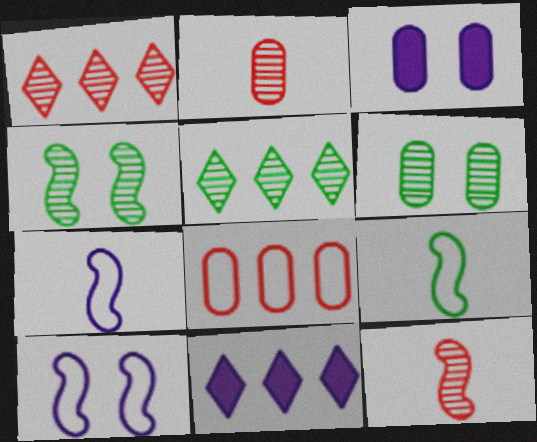[[1, 3, 9]]